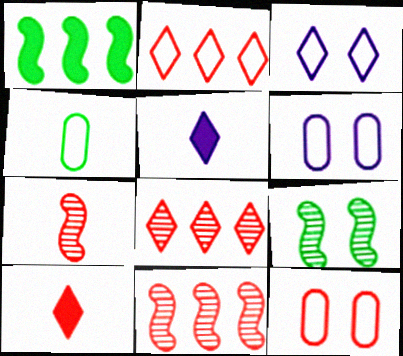[[4, 5, 7], 
[10, 11, 12]]